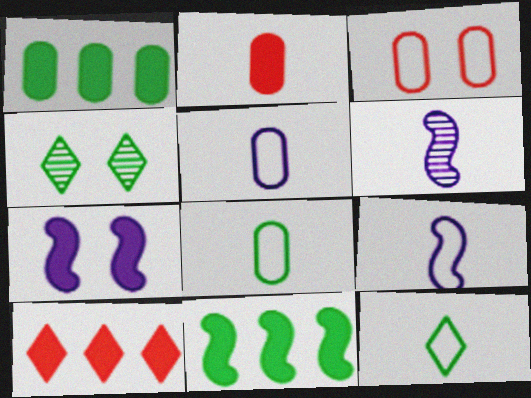[[2, 6, 12], 
[3, 4, 7], 
[4, 8, 11]]